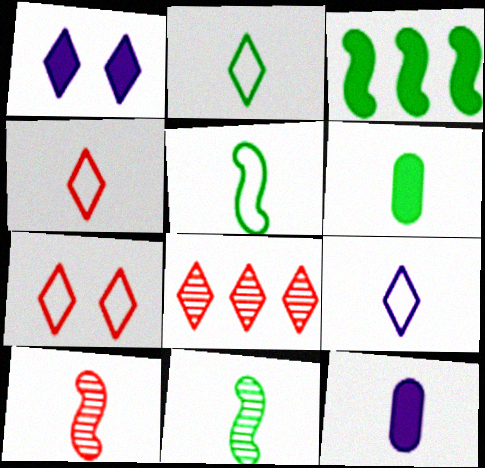[[1, 2, 8], 
[2, 4, 9], 
[2, 6, 11], 
[2, 10, 12], 
[4, 11, 12], 
[6, 9, 10]]